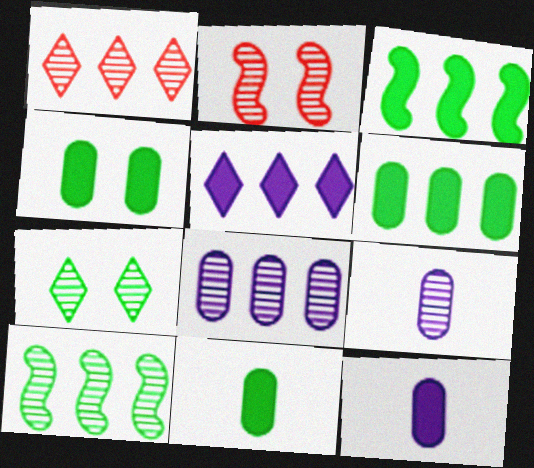[[1, 8, 10], 
[4, 6, 11]]